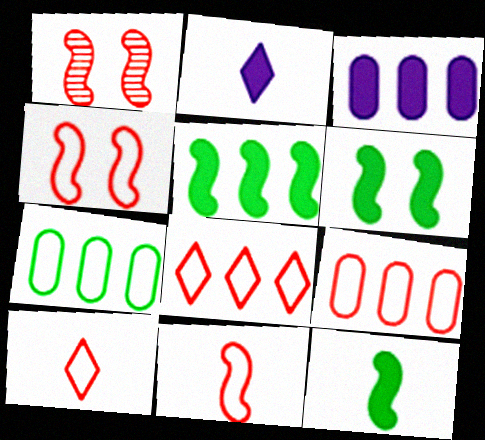[[1, 2, 7], 
[4, 9, 10], 
[5, 6, 12]]